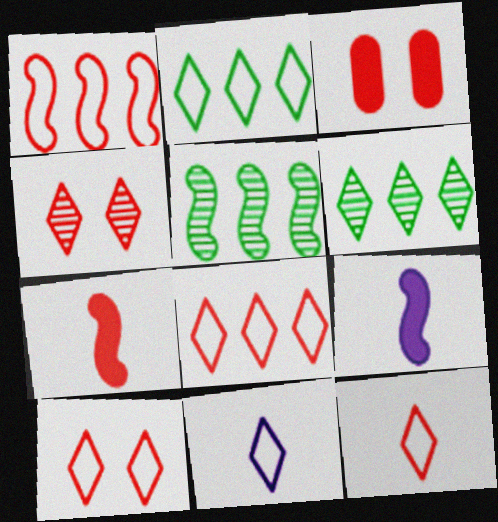[[2, 10, 11], 
[3, 5, 11], 
[8, 10, 12]]